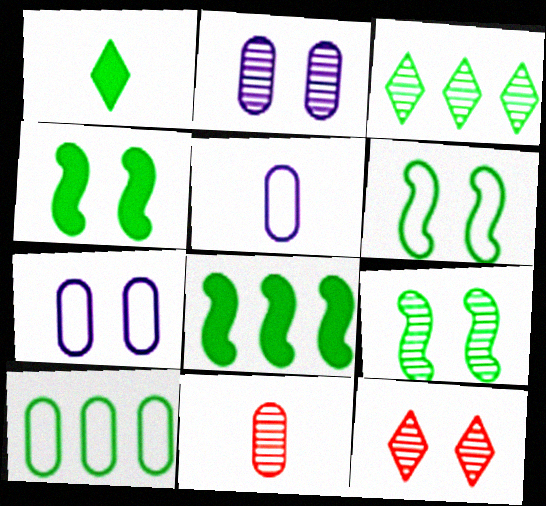[[1, 9, 10], 
[2, 9, 12], 
[3, 8, 10], 
[4, 6, 9], 
[4, 7, 12], 
[5, 8, 12]]